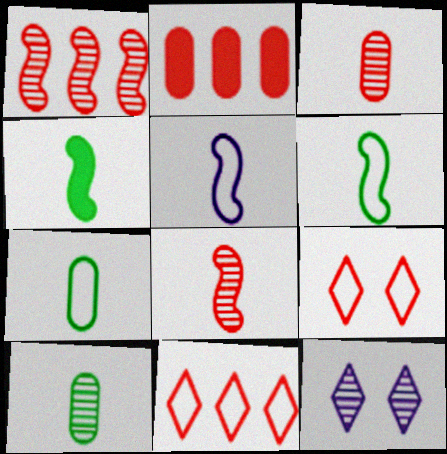[[1, 2, 11], 
[1, 10, 12], 
[2, 6, 12], 
[2, 8, 9], 
[4, 5, 8]]